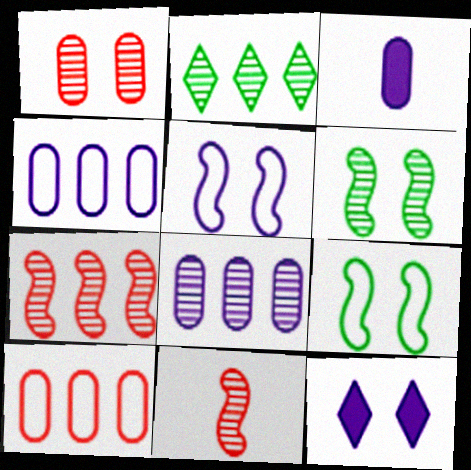[[1, 9, 12], 
[2, 7, 8]]